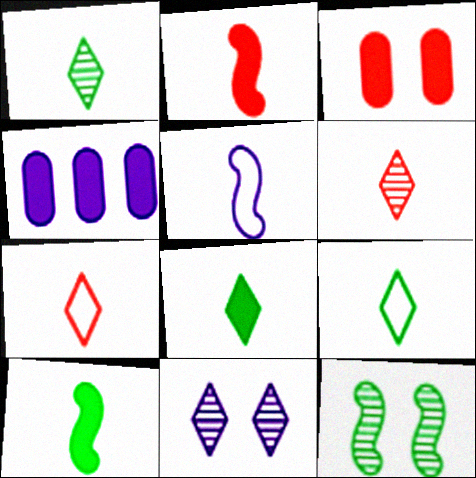[[1, 8, 9], 
[4, 5, 11], 
[4, 7, 12]]